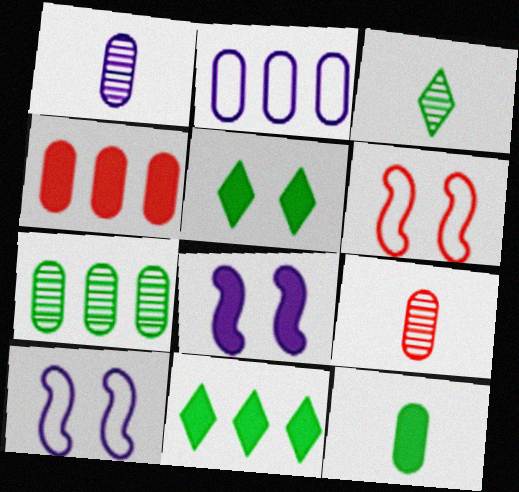[[1, 6, 11], 
[2, 4, 7], 
[3, 4, 10], 
[9, 10, 11]]